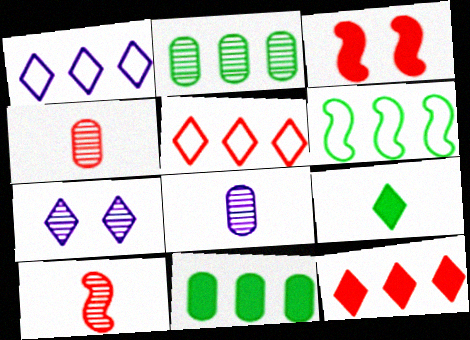[[2, 7, 10], 
[3, 4, 5], 
[5, 7, 9]]